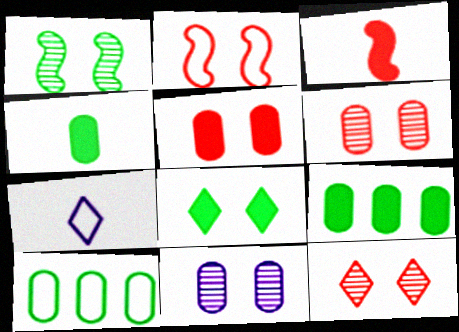[[1, 11, 12], 
[2, 5, 12], 
[2, 7, 10], 
[2, 8, 11]]